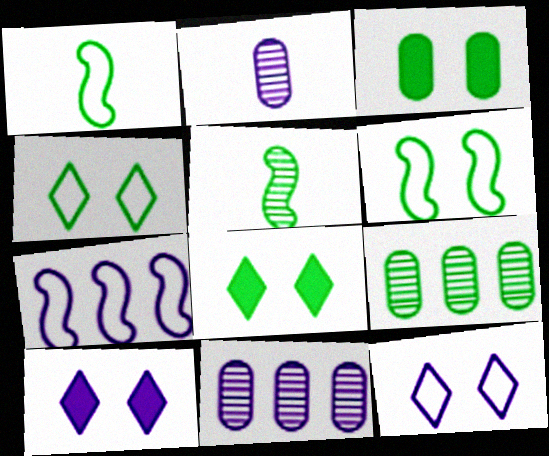[[1, 8, 9], 
[2, 7, 10]]